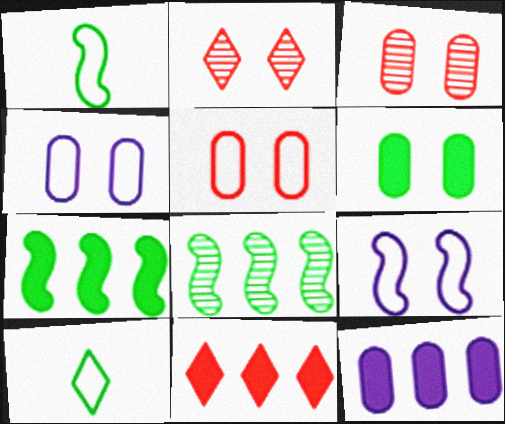[[1, 2, 12], 
[2, 6, 9], 
[3, 4, 6], 
[6, 8, 10], 
[7, 11, 12]]